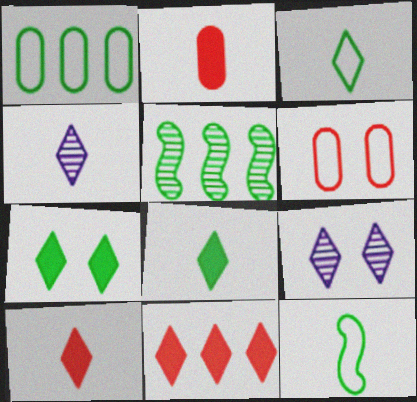[[2, 4, 12], 
[3, 4, 10], 
[3, 9, 11]]